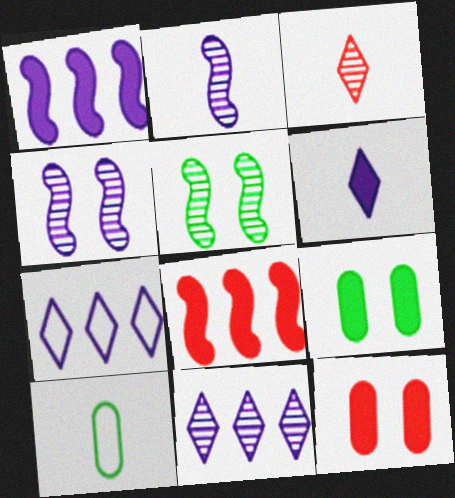[[6, 8, 9]]